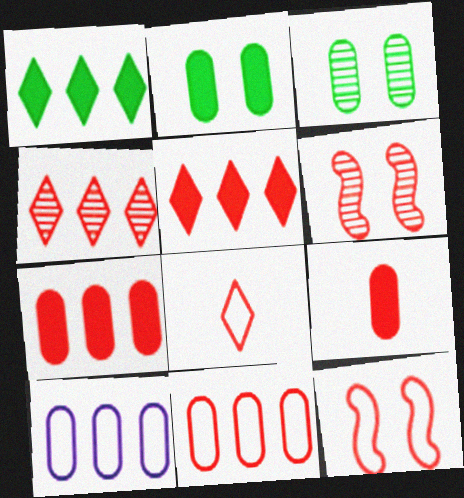[[3, 9, 10], 
[4, 9, 12], 
[6, 7, 8], 
[8, 11, 12]]